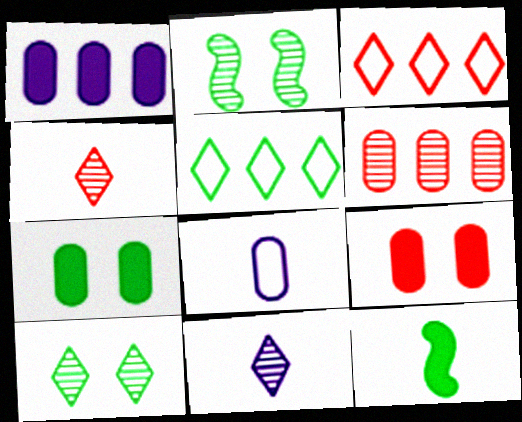[[2, 6, 11], 
[4, 8, 12], 
[6, 7, 8]]